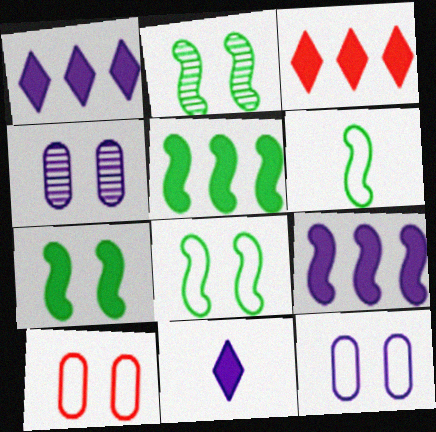[[2, 5, 6], 
[2, 7, 8], 
[3, 4, 6]]